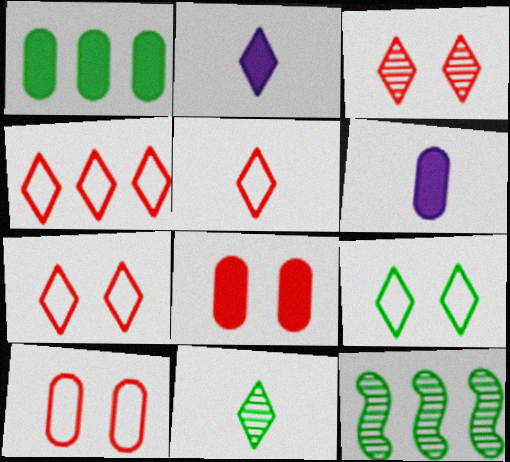[[1, 6, 8], 
[2, 5, 11], 
[2, 10, 12], 
[4, 5, 7], 
[6, 7, 12]]